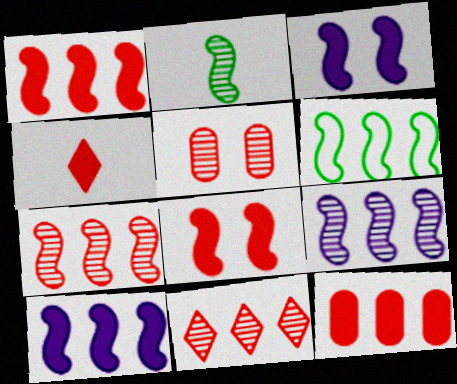[[1, 6, 9], 
[4, 8, 12], 
[6, 7, 10]]